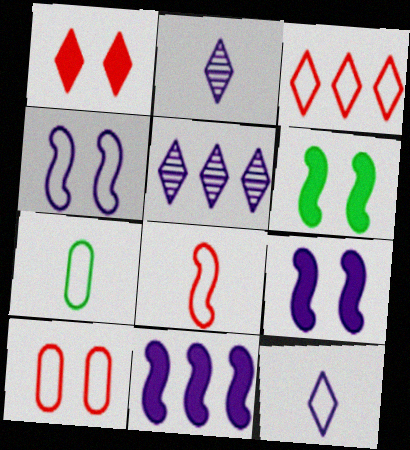[[3, 4, 7], 
[3, 8, 10], 
[7, 8, 12]]